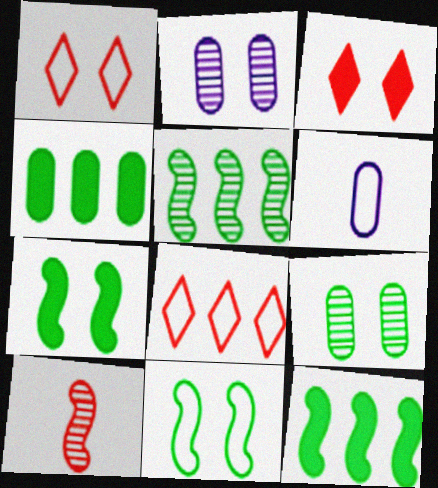[[1, 2, 7], 
[2, 3, 11], 
[3, 5, 6], 
[6, 8, 11]]